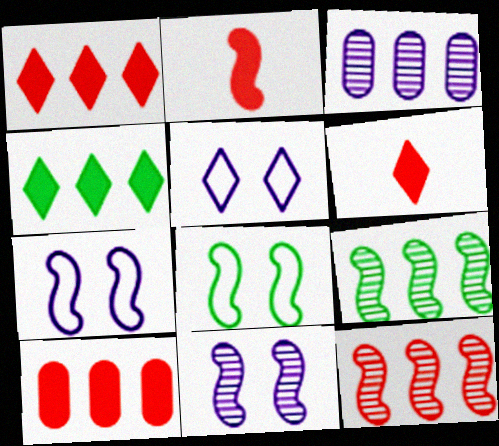[[2, 7, 9], 
[3, 6, 8]]